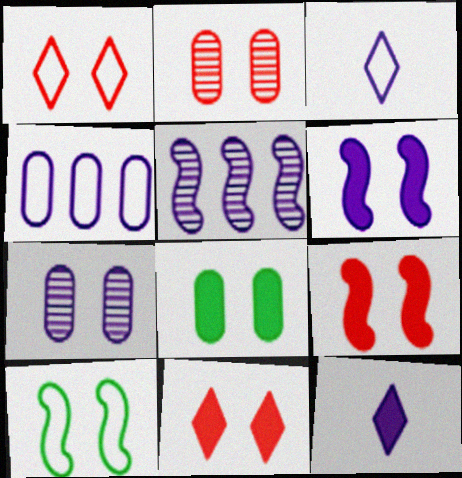[[1, 2, 9], 
[6, 8, 11], 
[7, 10, 11]]